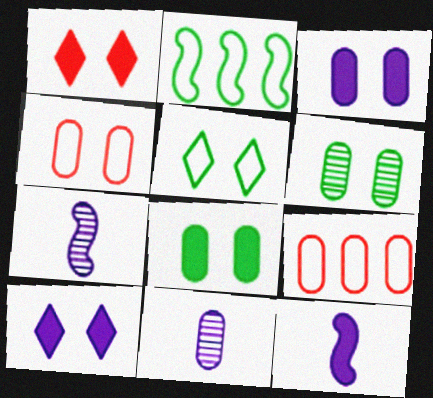[[1, 2, 11], 
[3, 4, 6], 
[8, 9, 11]]